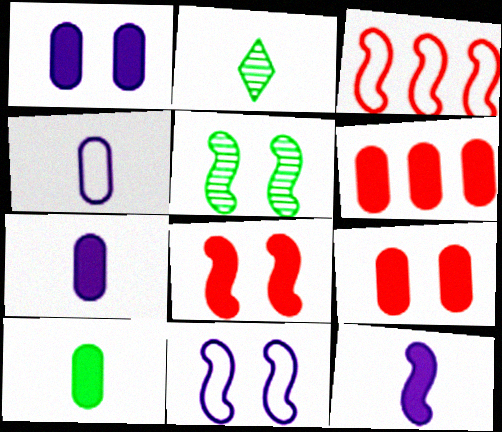[[1, 2, 3], 
[1, 6, 10], 
[2, 6, 11], 
[3, 5, 12], 
[5, 8, 11]]